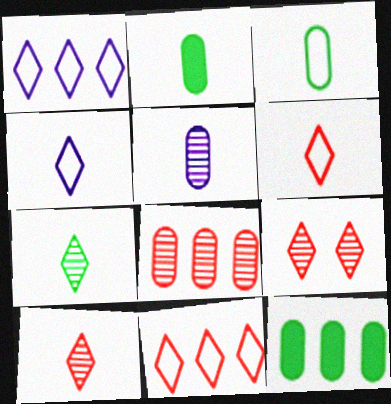[]